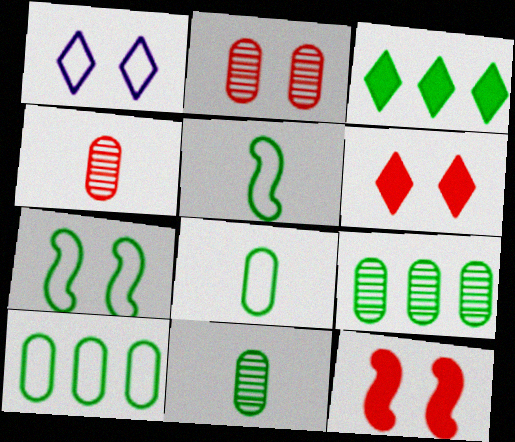[[3, 7, 11]]